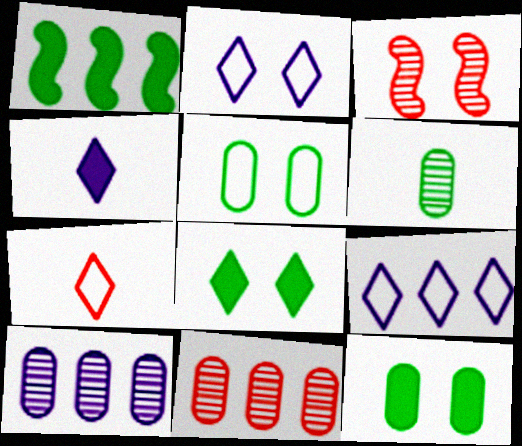[[1, 9, 11], 
[2, 3, 12]]